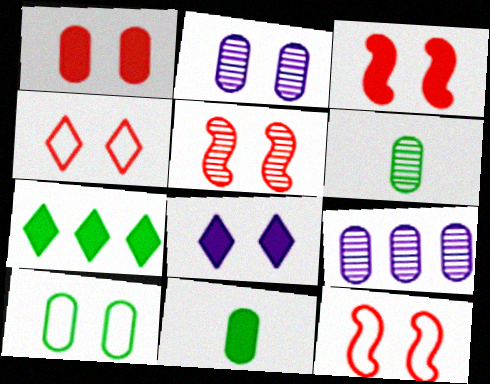[[1, 2, 10], 
[1, 4, 5], 
[3, 5, 12], 
[5, 8, 10]]